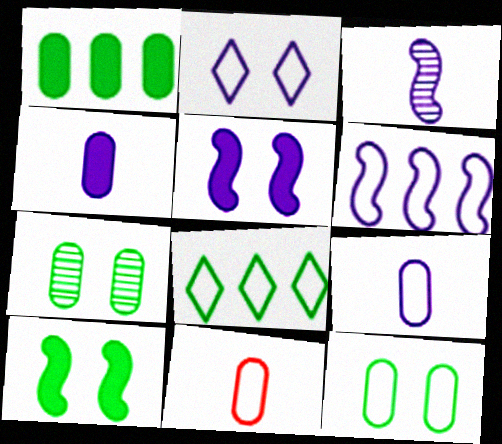[[2, 6, 9], 
[3, 5, 6]]